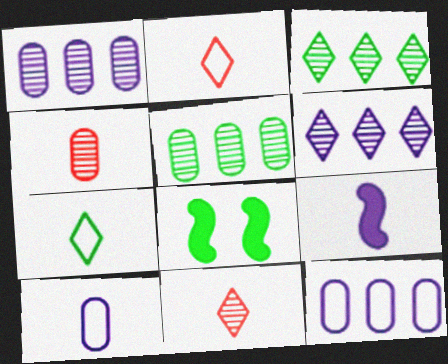[[1, 2, 8], 
[4, 7, 9], 
[5, 7, 8], 
[8, 11, 12]]